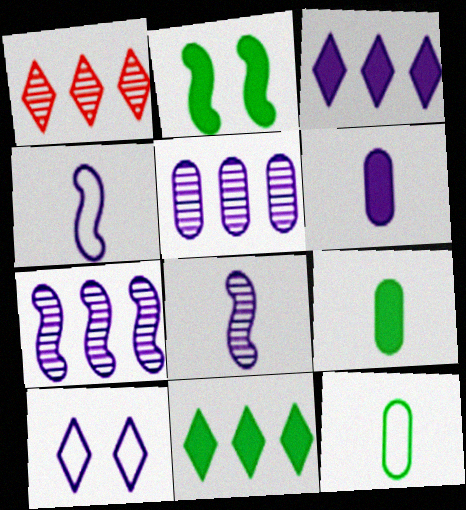[[2, 9, 11], 
[6, 7, 10]]